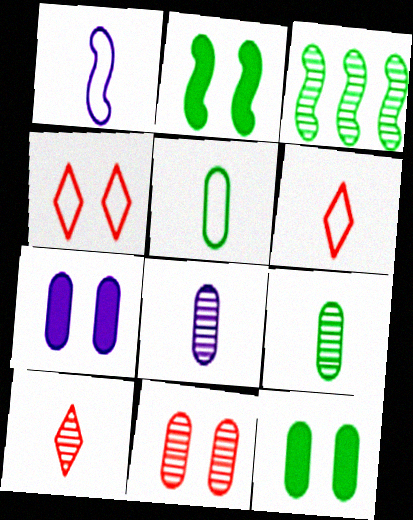[[1, 5, 6], 
[3, 6, 7]]